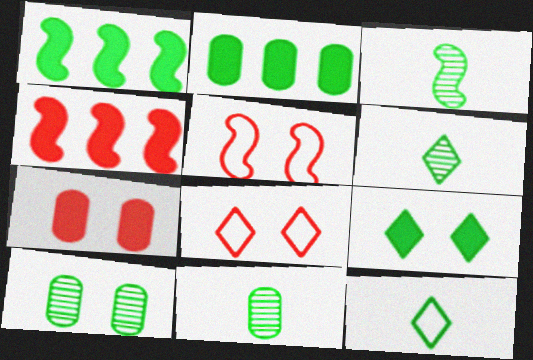[[1, 10, 12], 
[3, 6, 11]]